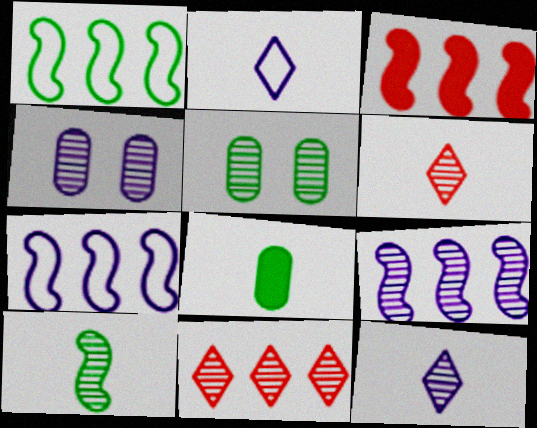[[1, 3, 9], 
[2, 3, 5], 
[4, 9, 12], 
[4, 10, 11], 
[5, 6, 9]]